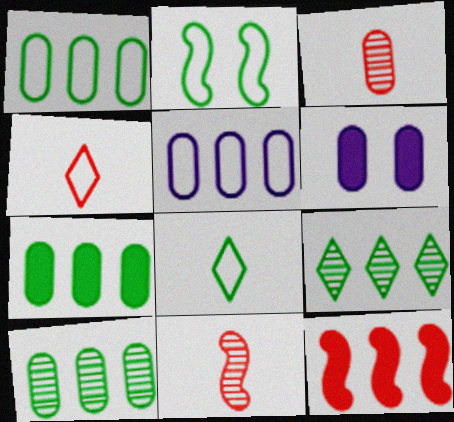[[1, 2, 8], 
[1, 3, 6], 
[1, 7, 10], 
[2, 4, 5], 
[5, 9, 12]]